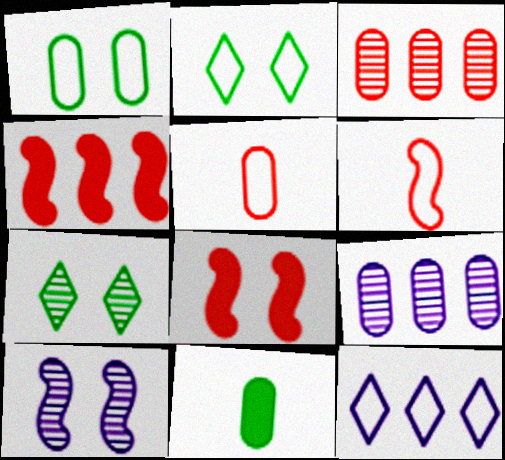[[1, 6, 12]]